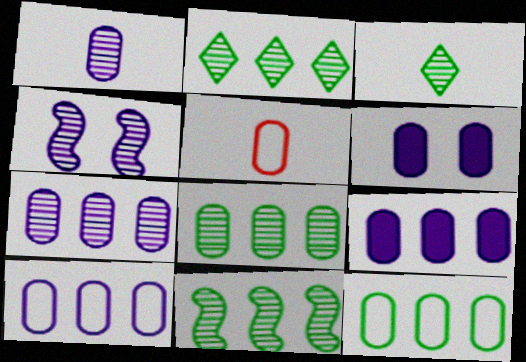[[1, 6, 10], 
[2, 8, 11], 
[5, 6, 8], 
[7, 9, 10]]